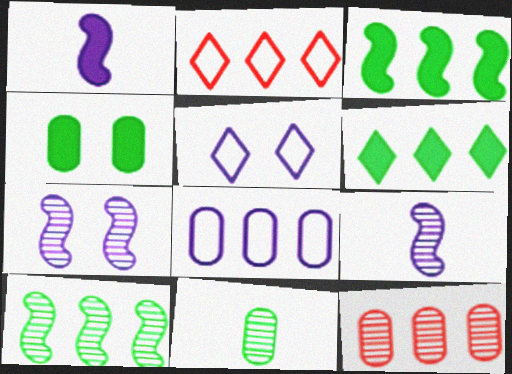[[2, 4, 9]]